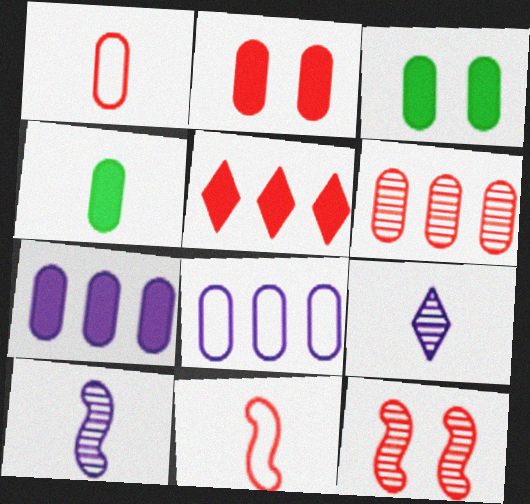[[1, 2, 6], 
[1, 5, 12], 
[2, 4, 7], 
[4, 9, 11]]